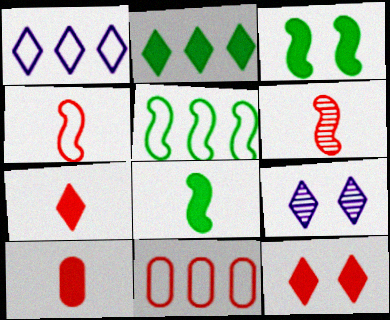[[1, 5, 11], 
[5, 9, 10], 
[6, 11, 12], 
[8, 9, 11]]